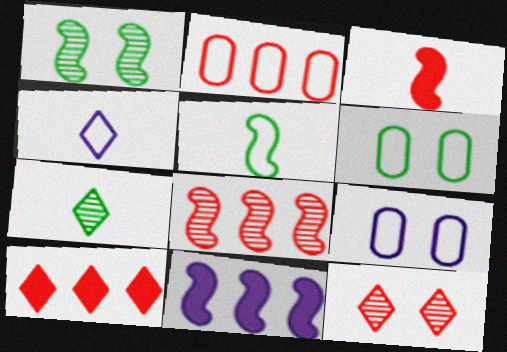[[2, 3, 12], 
[2, 8, 10]]